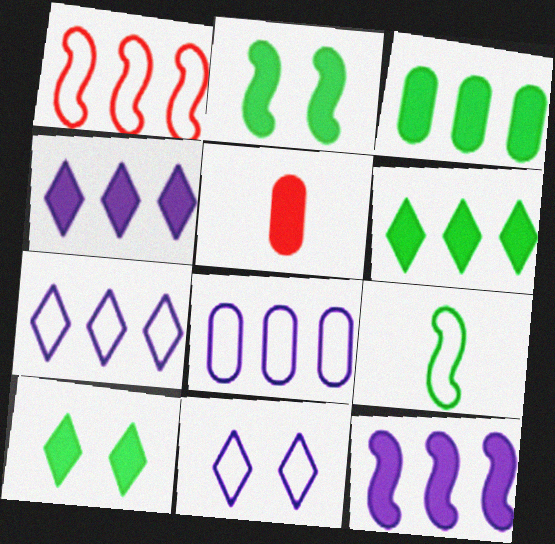[[2, 4, 5], 
[5, 10, 12]]